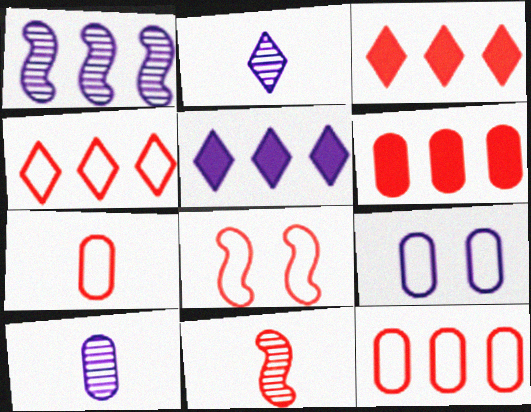[[4, 7, 8]]